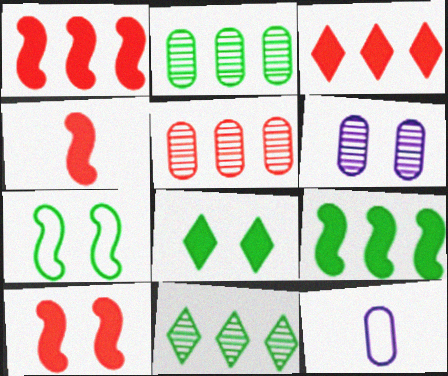[[1, 4, 10], 
[10, 11, 12]]